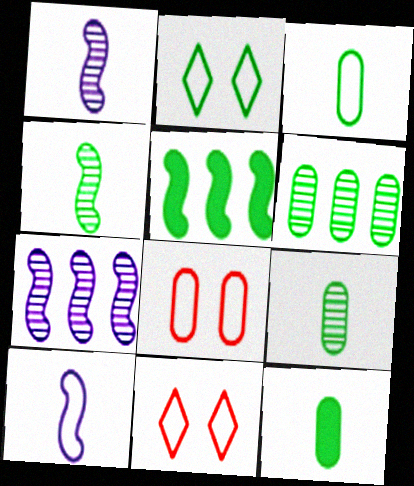[[2, 5, 9], 
[3, 9, 12], 
[7, 11, 12]]